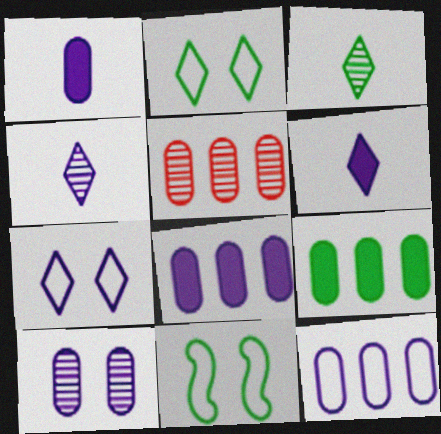[[1, 10, 12], 
[3, 9, 11], 
[5, 6, 11], 
[5, 9, 12]]